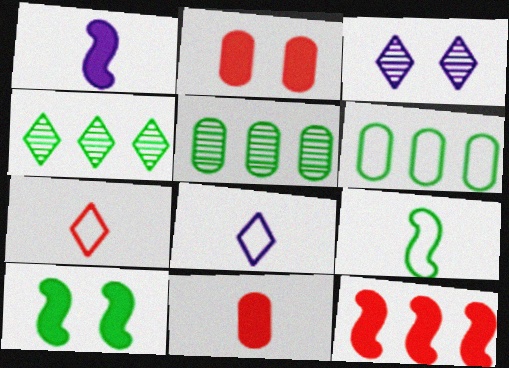[[1, 10, 12]]